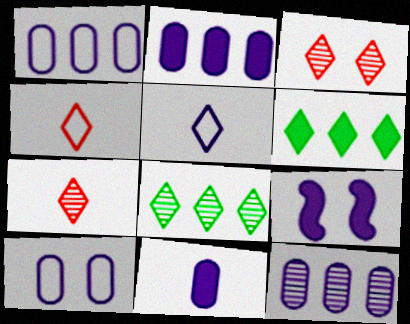[[1, 2, 12], 
[3, 5, 6], 
[5, 9, 12], 
[10, 11, 12]]